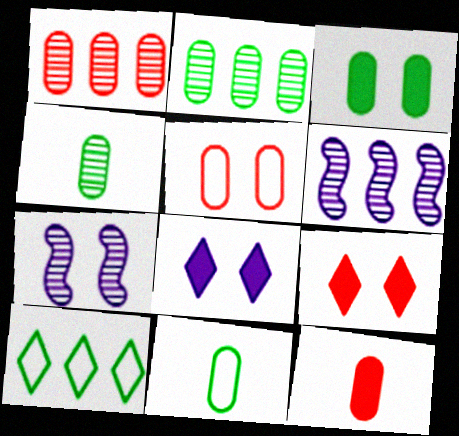[[1, 5, 12], 
[2, 3, 11], 
[6, 9, 11], 
[7, 10, 12]]